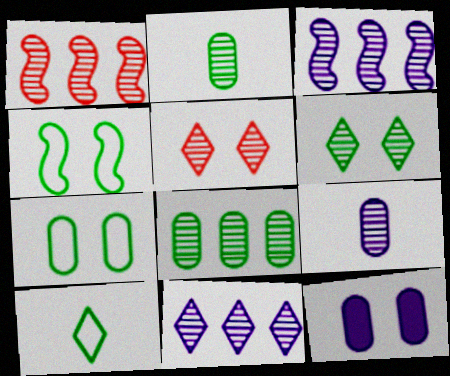[[1, 6, 9], 
[1, 8, 11], 
[1, 10, 12], 
[2, 3, 5], 
[4, 5, 12]]